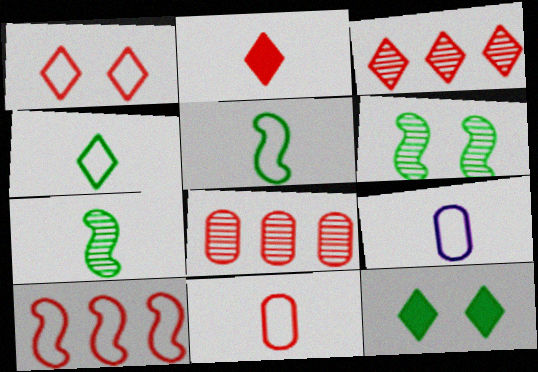[[1, 2, 3], 
[1, 10, 11], 
[2, 7, 9]]